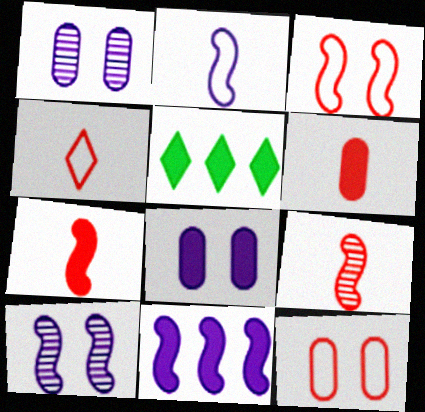[[2, 10, 11], 
[4, 6, 9], 
[5, 7, 8]]